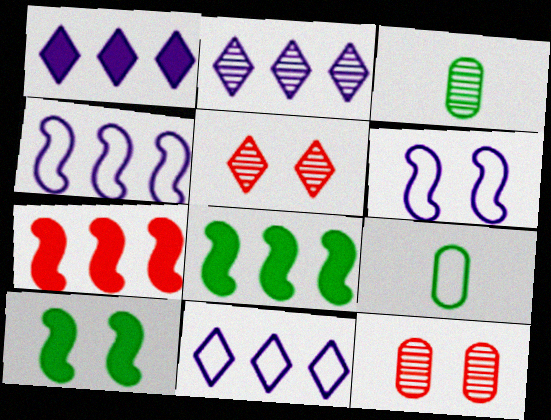[[1, 2, 11]]